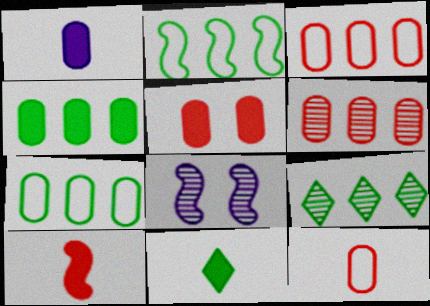[[1, 4, 5], 
[1, 10, 11], 
[2, 4, 9], 
[2, 8, 10], 
[3, 8, 11], 
[5, 6, 12]]